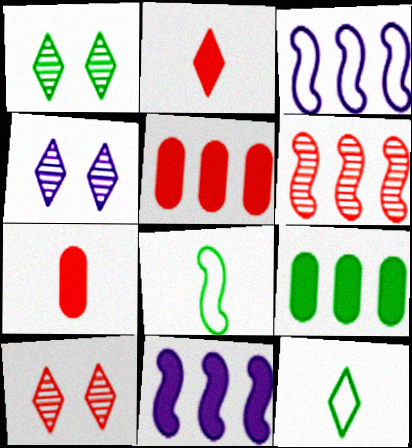[[1, 3, 7], 
[1, 4, 10], 
[1, 8, 9], 
[4, 5, 8]]